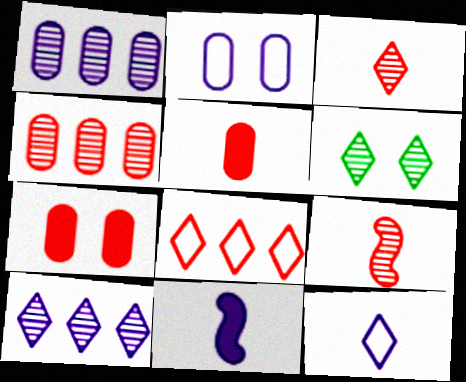[[1, 6, 9], 
[2, 10, 11], 
[3, 6, 10], 
[7, 8, 9]]